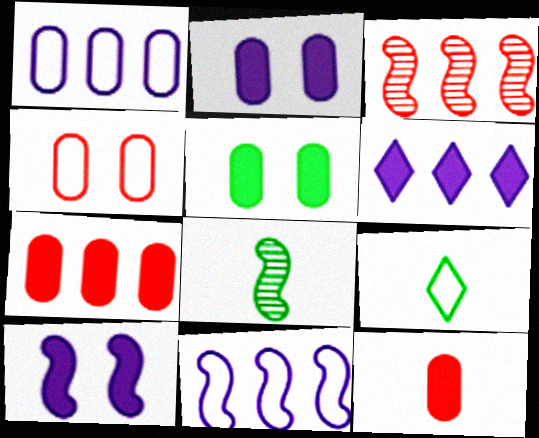[[2, 3, 9], 
[4, 6, 8], 
[4, 9, 11]]